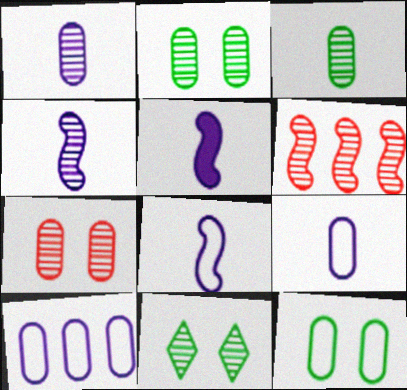[[1, 6, 11], 
[4, 5, 8]]